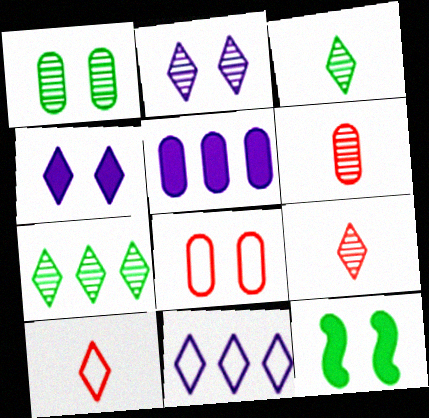[[2, 7, 9], 
[2, 8, 12], 
[4, 7, 10], 
[6, 11, 12]]